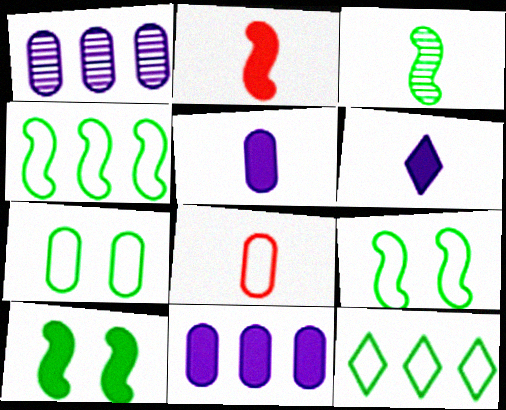[[3, 4, 10], 
[3, 6, 8]]